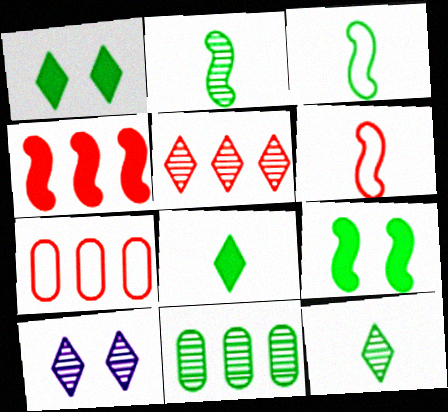[[1, 3, 11], 
[4, 5, 7], 
[5, 10, 12]]